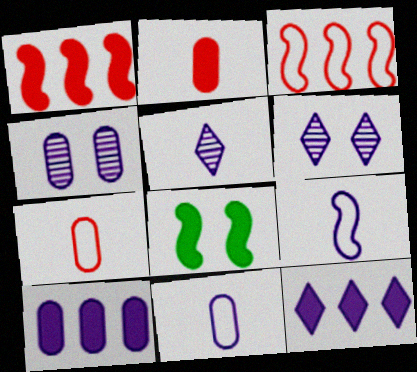[[2, 8, 12], 
[4, 9, 12], 
[4, 10, 11], 
[6, 9, 10]]